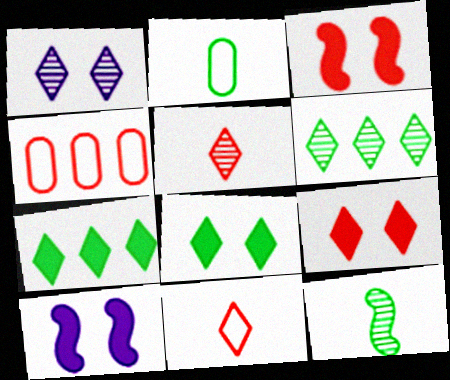[[1, 5, 6], 
[1, 7, 11], 
[3, 4, 5]]